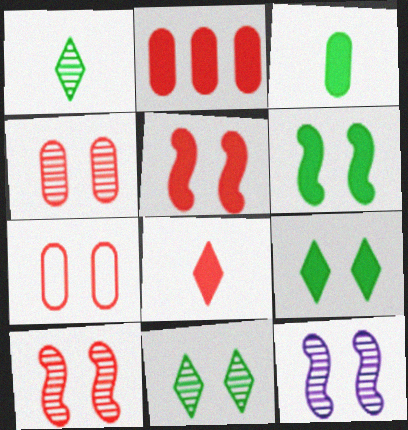[[2, 5, 8], 
[4, 11, 12], 
[7, 9, 12]]